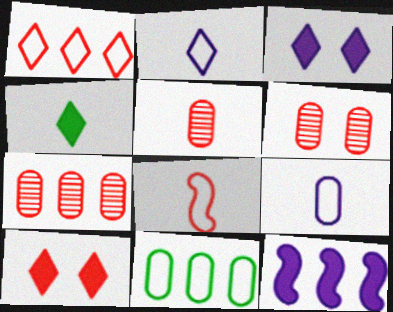[[5, 6, 7], 
[7, 8, 10]]